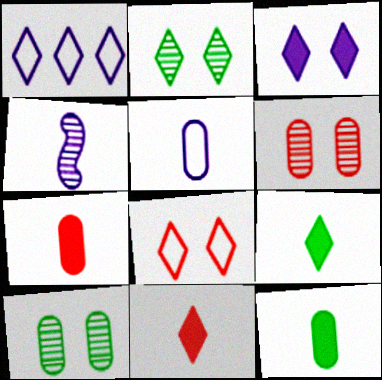[[1, 2, 11], 
[2, 3, 8]]